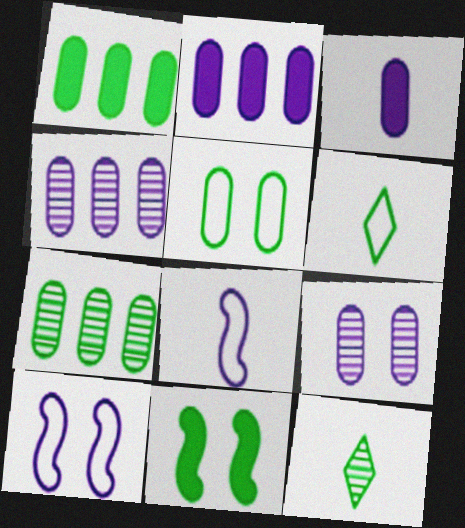[[6, 7, 11]]